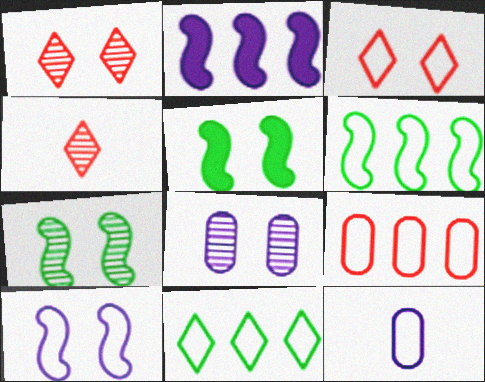[[1, 7, 8], 
[3, 5, 8], 
[3, 6, 12]]